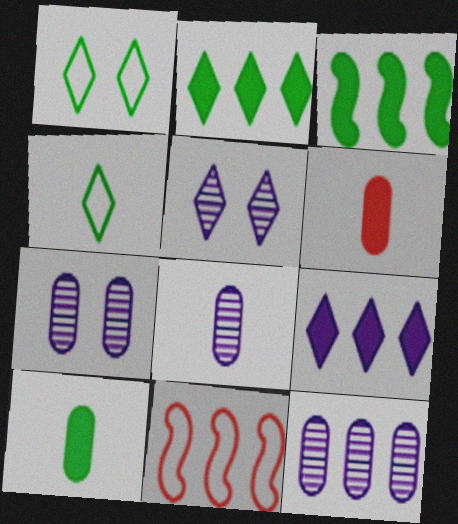[[2, 11, 12], 
[5, 10, 11], 
[7, 8, 12]]